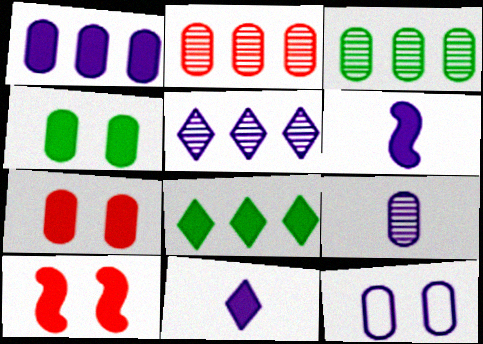[[1, 9, 12], 
[5, 6, 12], 
[6, 7, 8]]